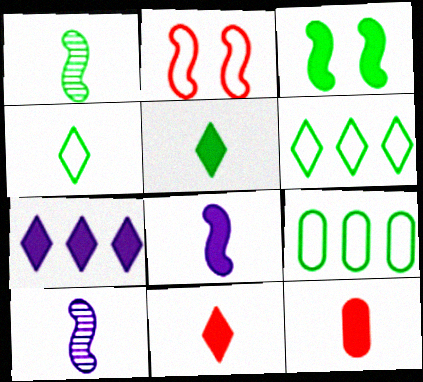[[3, 7, 12], 
[4, 10, 12], 
[5, 8, 12]]